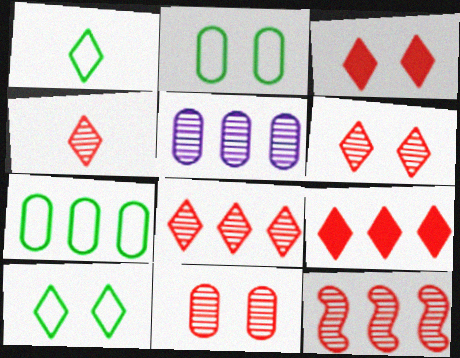[[4, 6, 8], 
[4, 11, 12]]